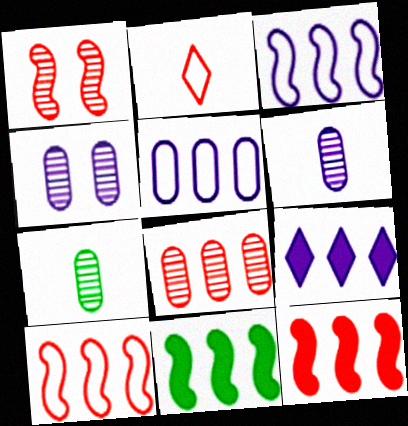[[2, 4, 11], 
[4, 7, 8]]